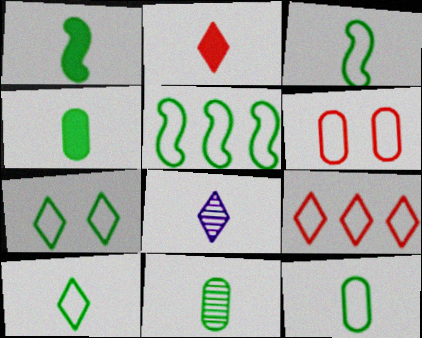[[1, 10, 11], 
[2, 8, 10], 
[3, 10, 12], 
[4, 11, 12], 
[5, 7, 12]]